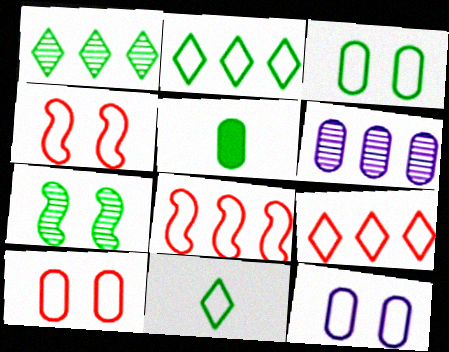[[2, 5, 7], 
[3, 10, 12], 
[5, 6, 10], 
[8, 11, 12]]